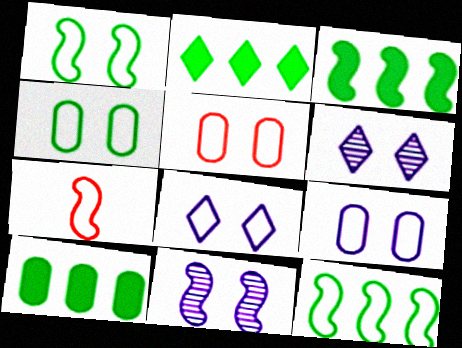[[1, 5, 8], 
[2, 3, 10], 
[3, 7, 11], 
[4, 5, 9], 
[6, 7, 10]]